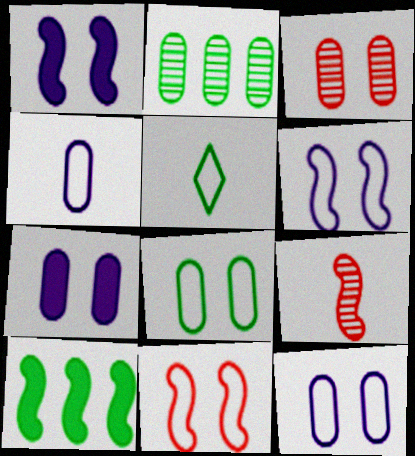[[3, 7, 8], 
[6, 9, 10]]